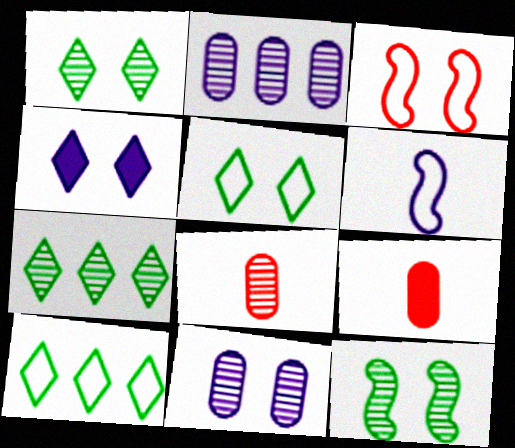[[2, 4, 6]]